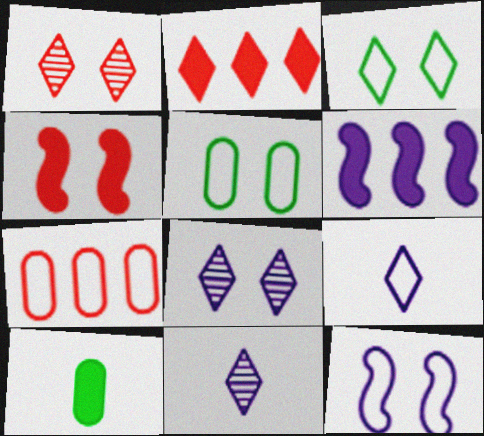[[2, 3, 11], 
[4, 5, 8]]